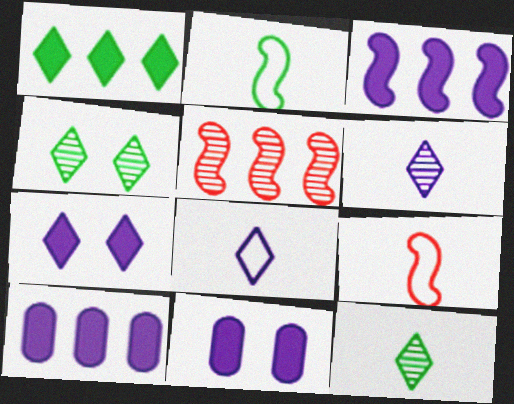[[4, 9, 10]]